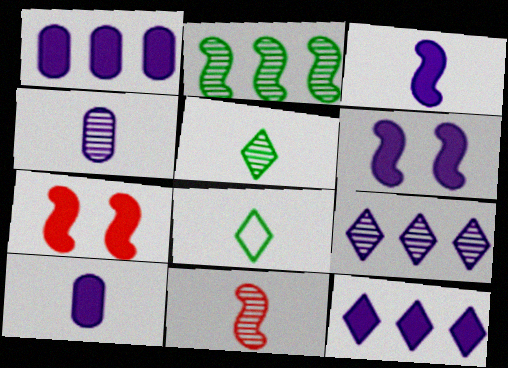[[4, 5, 11], 
[6, 10, 12], 
[8, 10, 11]]